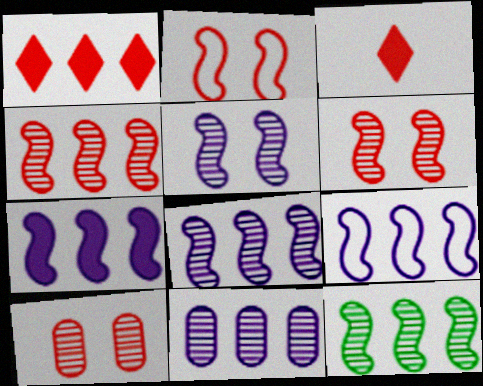[[4, 8, 12], 
[7, 8, 9]]